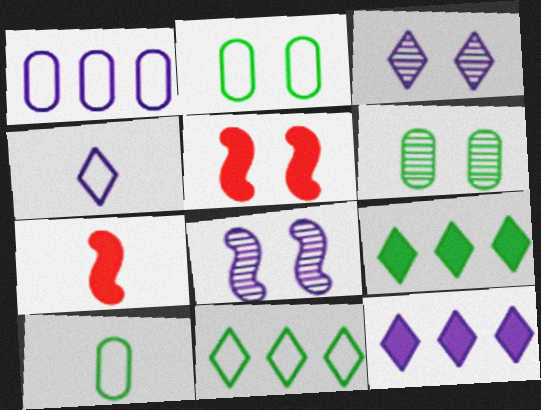[[2, 3, 5], 
[3, 4, 12]]